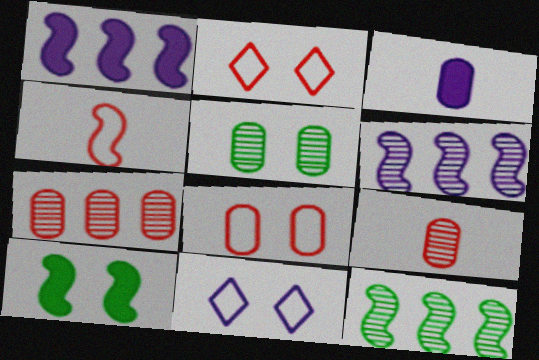[[2, 3, 12], 
[3, 6, 11], 
[4, 6, 10]]